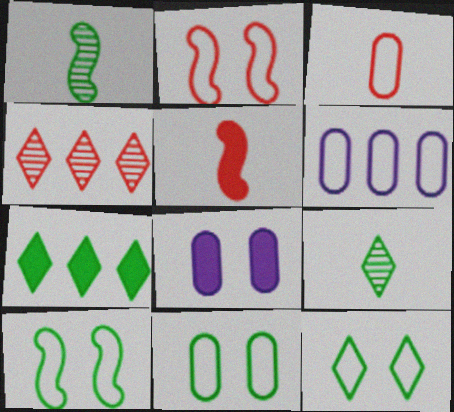[[1, 7, 11], 
[3, 6, 11], 
[5, 7, 8], 
[7, 9, 12], 
[10, 11, 12]]